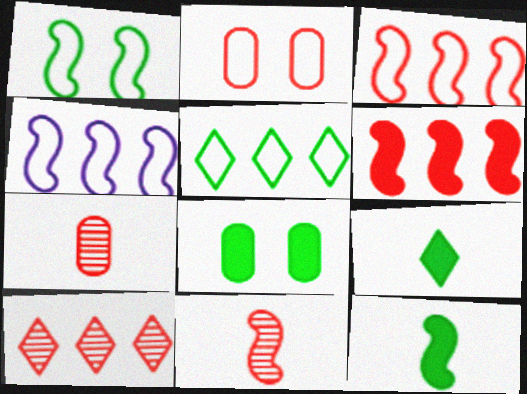[]